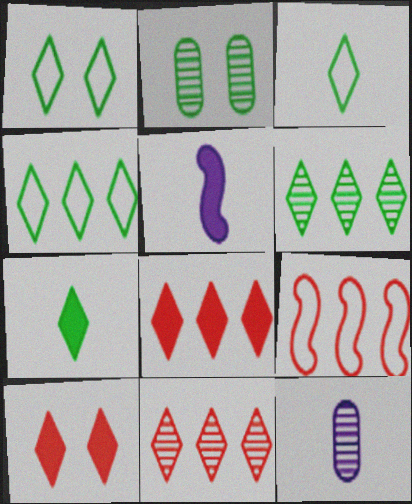[[1, 3, 4], 
[1, 6, 7]]